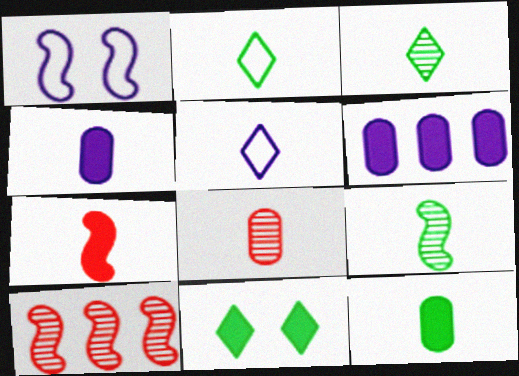[[2, 9, 12], 
[6, 7, 11]]